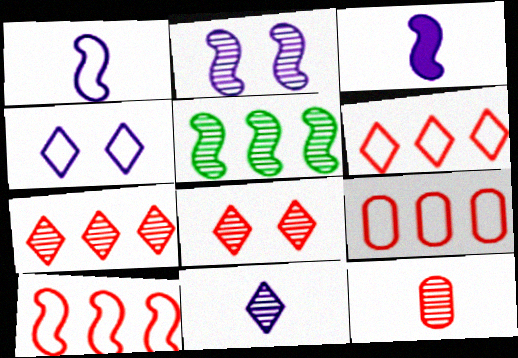[[6, 9, 10]]